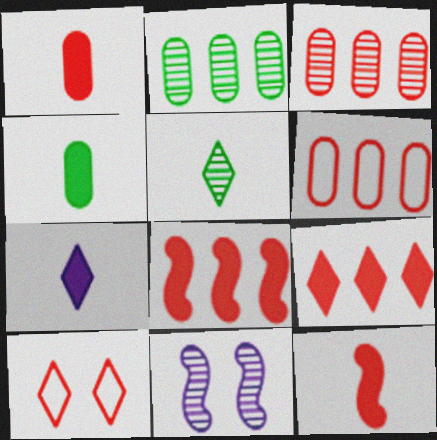[[3, 5, 11], 
[3, 10, 12], 
[4, 7, 12]]